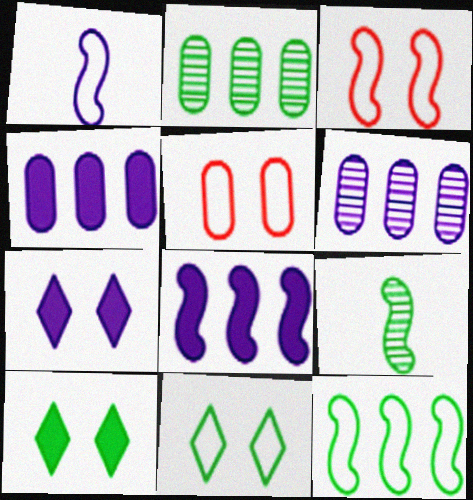[[1, 3, 12], 
[1, 6, 7], 
[3, 8, 9]]